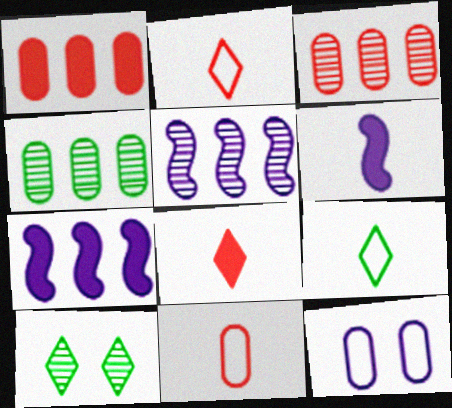[[7, 10, 11]]